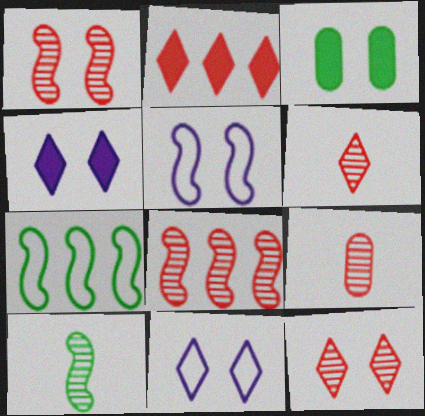[[1, 3, 11], 
[3, 5, 12], 
[4, 7, 9], 
[8, 9, 12]]